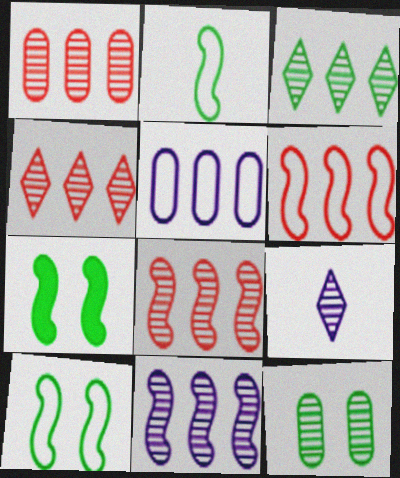[[1, 3, 11], 
[1, 4, 8], 
[8, 9, 12]]